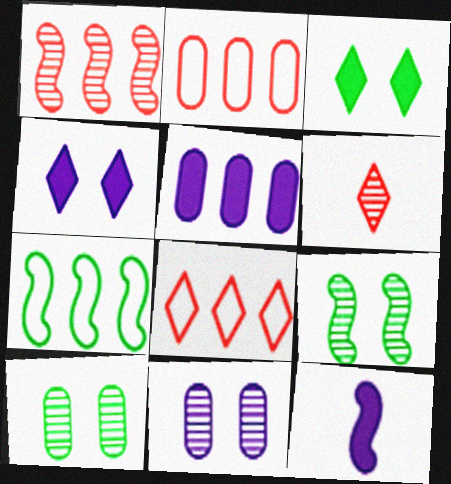[[4, 5, 12], 
[8, 10, 12]]